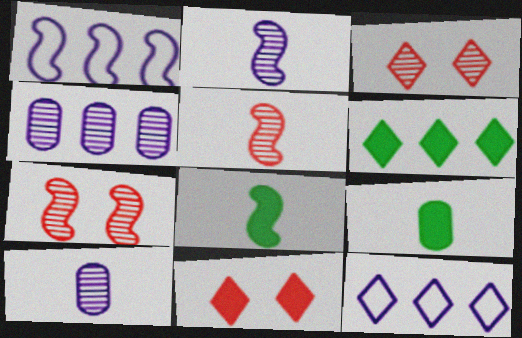[[1, 3, 9], 
[1, 7, 8], 
[7, 9, 12]]